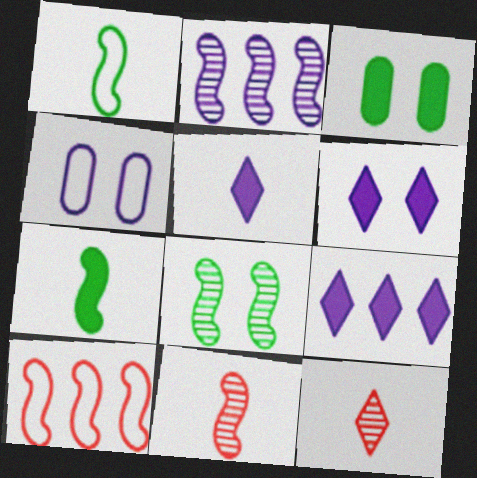[[2, 4, 5], 
[2, 8, 11], 
[5, 6, 9]]